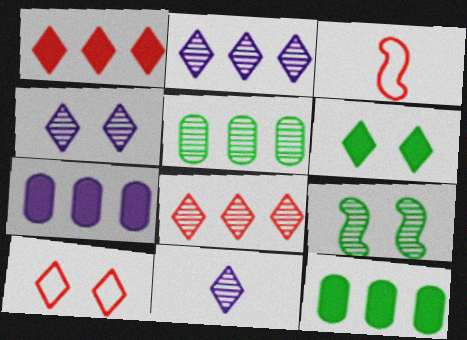[[2, 4, 11], 
[3, 4, 12], 
[4, 6, 10]]